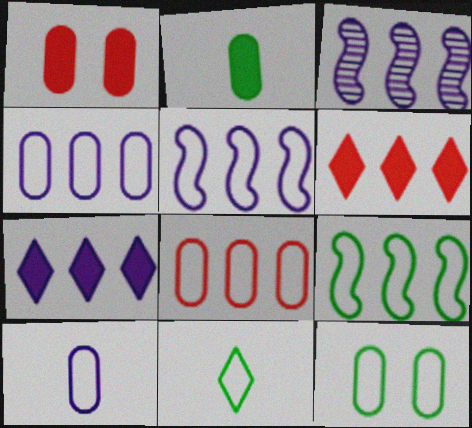[[1, 3, 11], 
[3, 4, 7], 
[8, 10, 12], 
[9, 11, 12]]